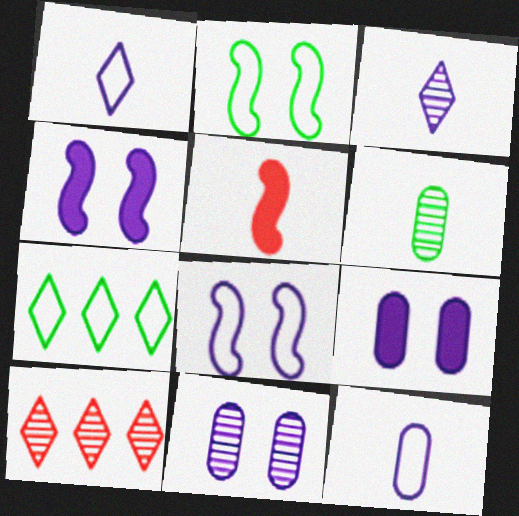[[1, 5, 6], 
[5, 7, 11]]